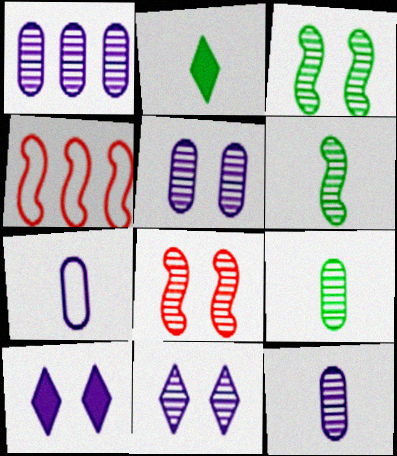[[1, 5, 12], 
[2, 4, 5], 
[4, 9, 10]]